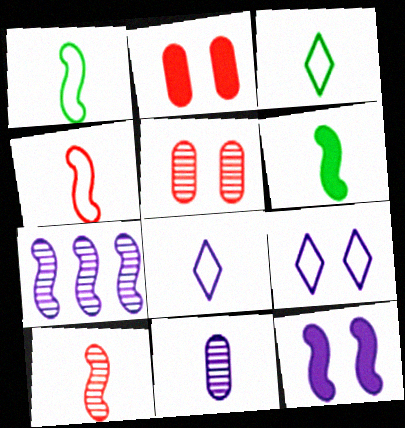[[2, 3, 7]]